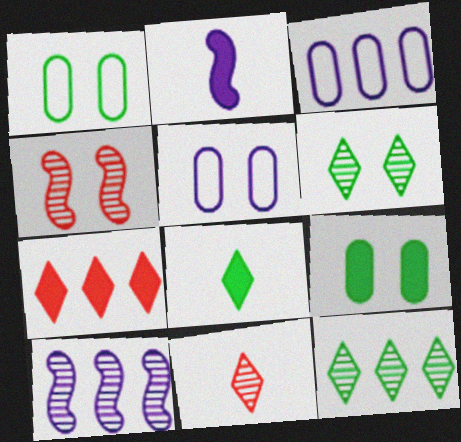[[2, 7, 9], 
[3, 4, 8]]